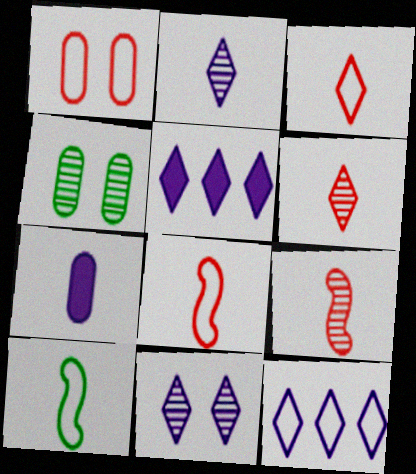[[1, 10, 12], 
[4, 5, 8], 
[6, 7, 10]]